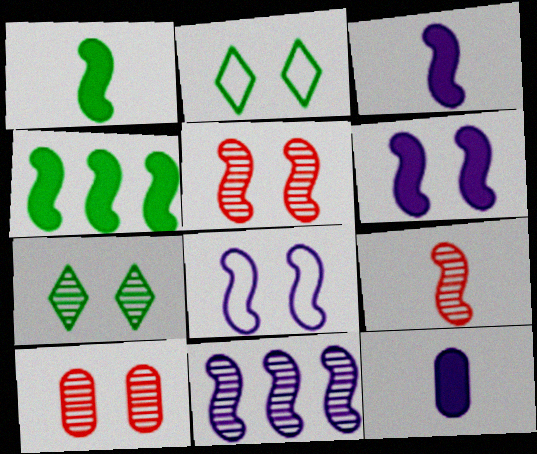[[2, 6, 10], 
[3, 8, 11], 
[4, 8, 9]]